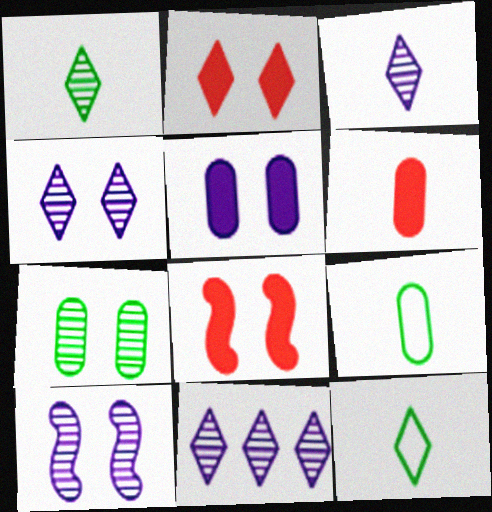[[2, 11, 12], 
[3, 4, 11], 
[8, 9, 11]]